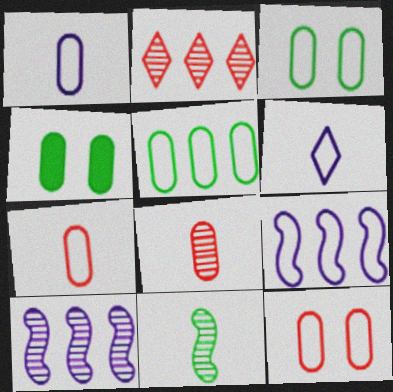[[1, 5, 12]]